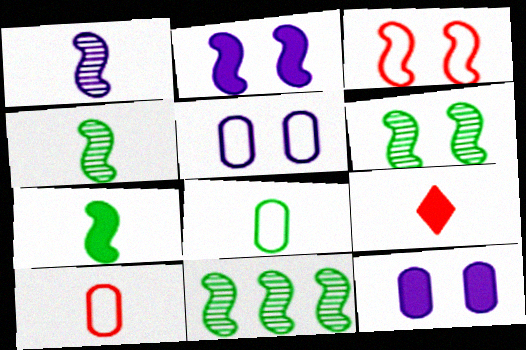[[1, 8, 9], 
[2, 3, 6], 
[4, 6, 11], 
[5, 9, 11]]